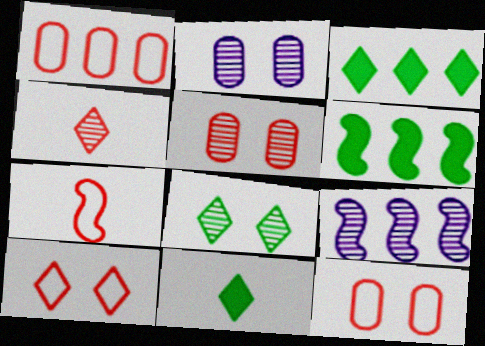[[1, 3, 9], 
[1, 7, 10], 
[2, 3, 7], 
[9, 11, 12]]